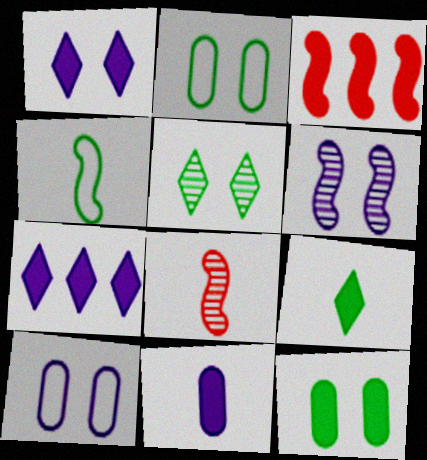[[1, 6, 10], 
[2, 7, 8], 
[3, 4, 6]]